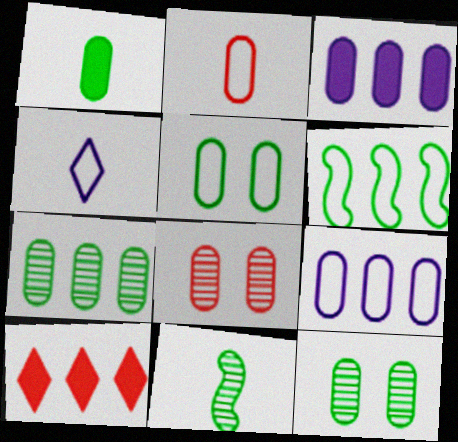[[1, 5, 7], 
[1, 8, 9], 
[2, 3, 12], 
[2, 5, 9]]